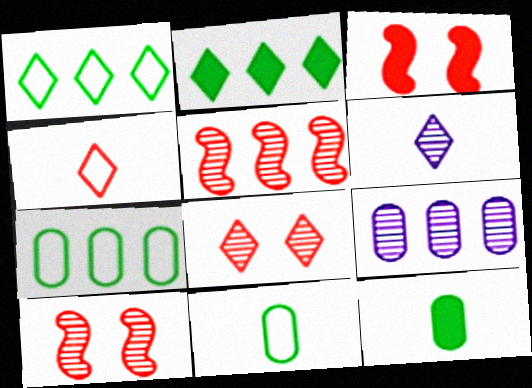[[3, 6, 7]]